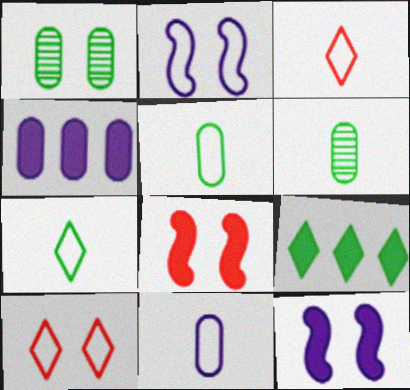[[1, 10, 12]]